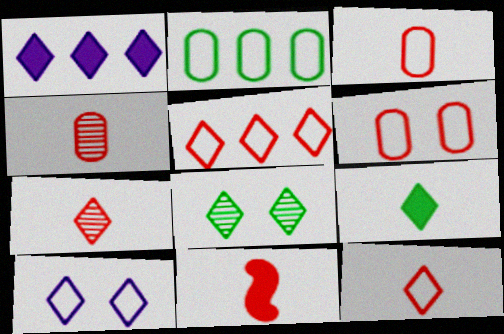[[1, 8, 12], 
[3, 7, 11], 
[4, 11, 12]]